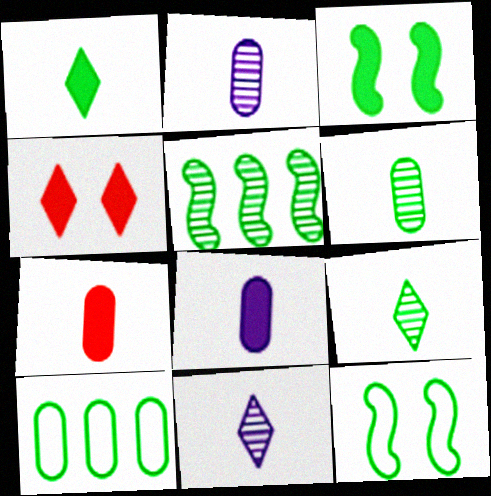[[3, 9, 10]]